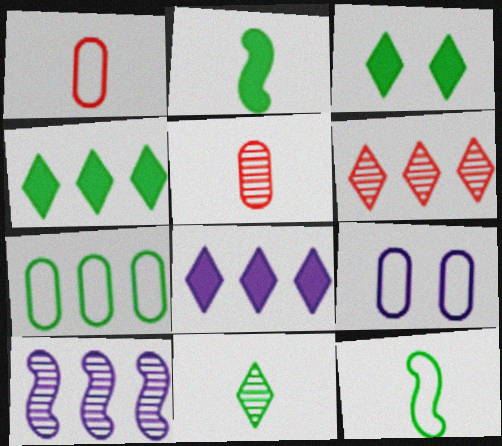[[1, 3, 10], 
[1, 7, 9], 
[2, 6, 9]]